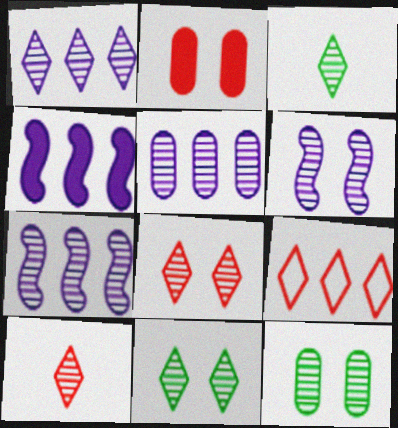[[1, 3, 8], 
[1, 5, 7], 
[1, 10, 11], 
[6, 8, 12], 
[7, 10, 12]]